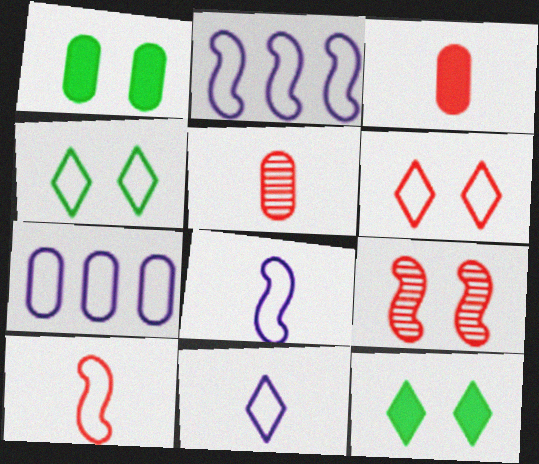[[1, 5, 7], 
[2, 5, 12], 
[4, 7, 10]]